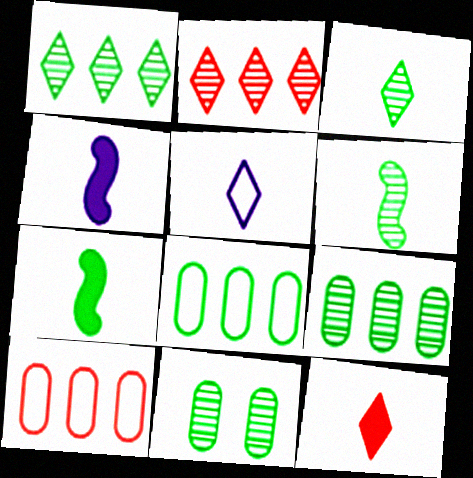[[1, 6, 11], 
[3, 5, 12]]